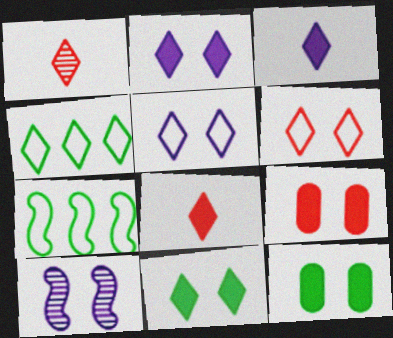[[1, 2, 4], 
[6, 10, 12]]